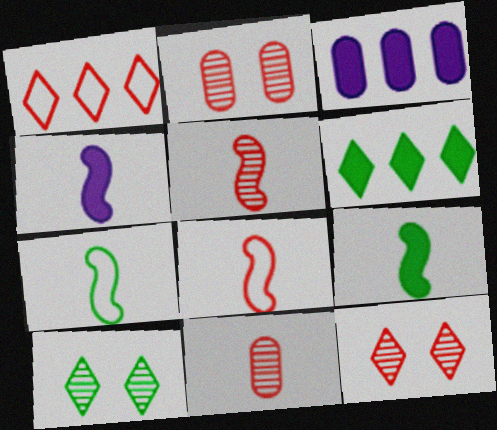[[3, 7, 12], 
[3, 8, 10], 
[4, 5, 7]]